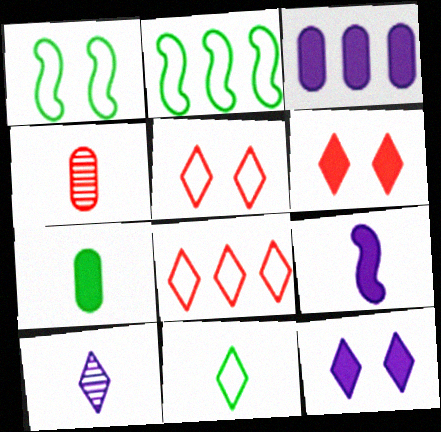[[2, 4, 12], 
[3, 9, 12], 
[4, 9, 11]]